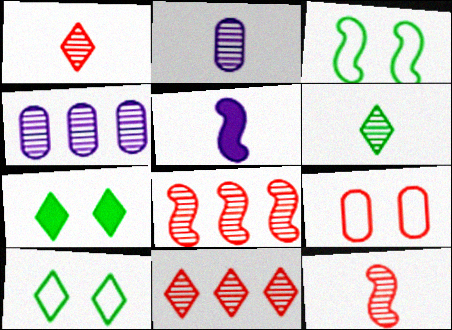[[2, 6, 12], 
[3, 5, 8]]